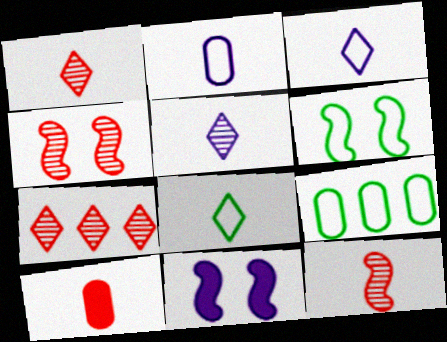[[1, 9, 11], 
[4, 6, 11], 
[6, 8, 9]]